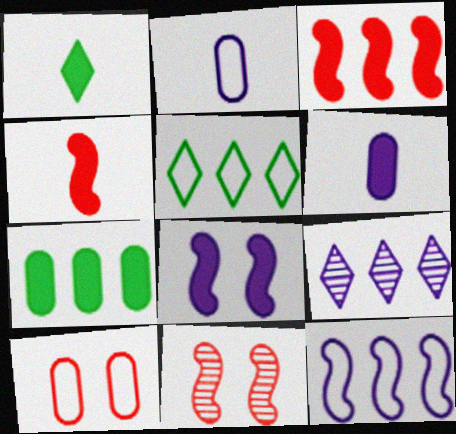[[1, 4, 6], 
[2, 8, 9], 
[5, 6, 11]]